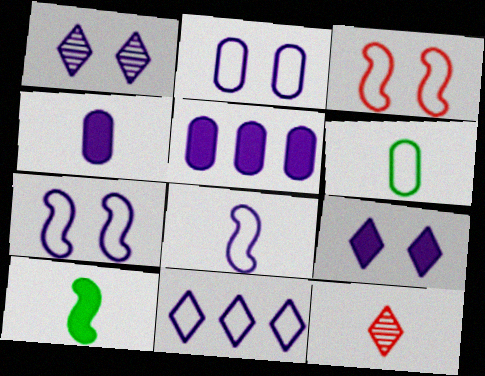[[1, 5, 8], 
[2, 8, 11], 
[3, 6, 11]]